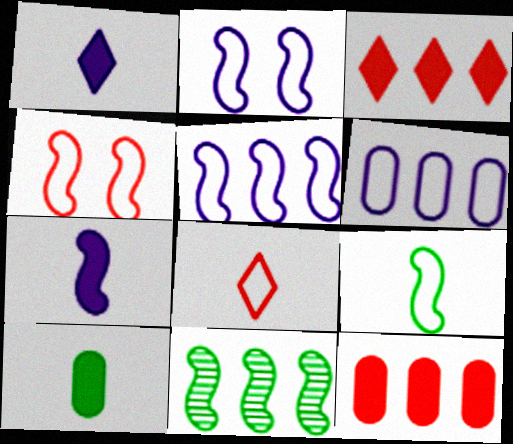[[3, 6, 11], 
[4, 5, 9], 
[4, 7, 11]]